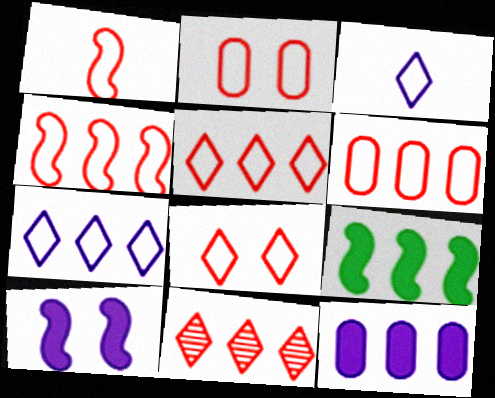[[1, 2, 5], 
[1, 6, 8], 
[4, 5, 6]]